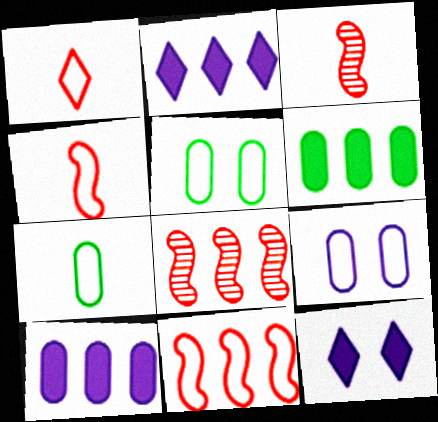[[2, 3, 5], 
[7, 8, 12]]